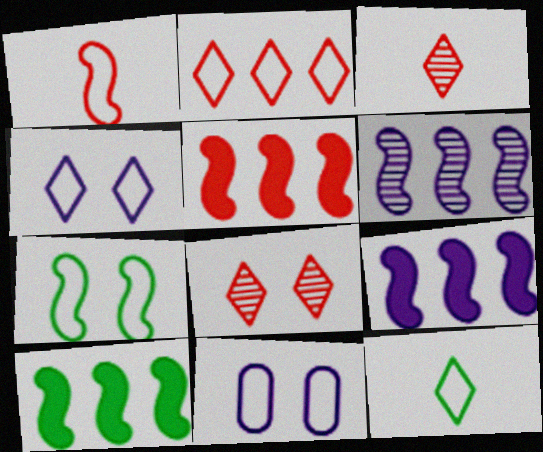[[2, 4, 12], 
[3, 10, 11], 
[5, 9, 10]]